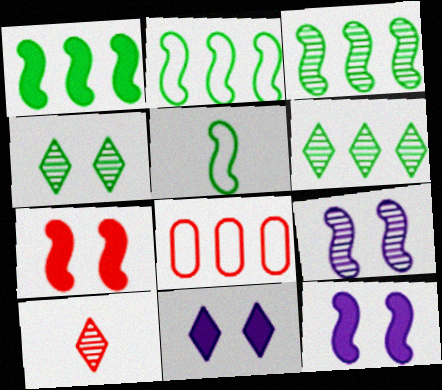[[1, 2, 3], 
[7, 8, 10]]